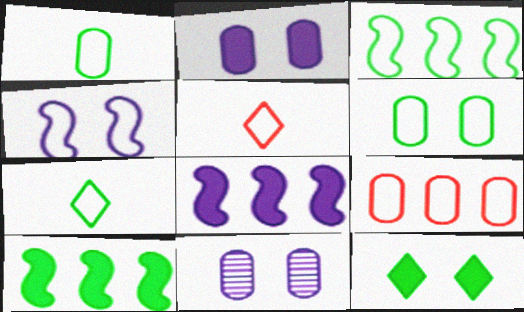[[3, 6, 7], 
[4, 7, 9], 
[5, 10, 11]]